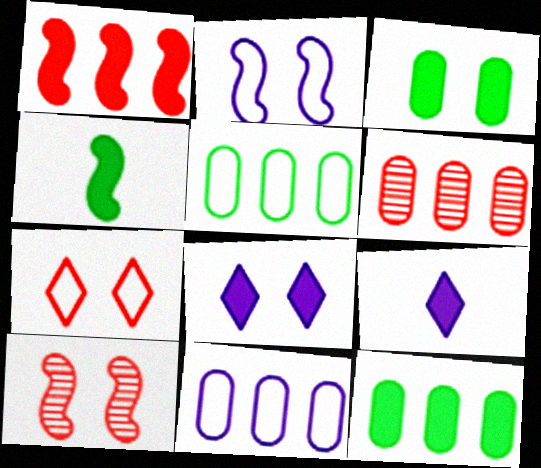[[1, 3, 9], 
[5, 9, 10], 
[6, 11, 12]]